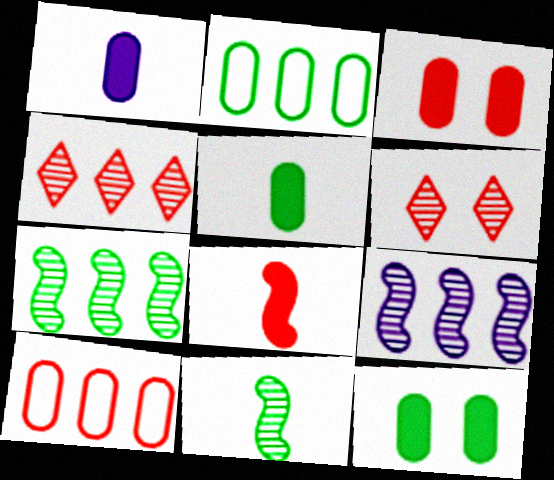[[6, 8, 10]]